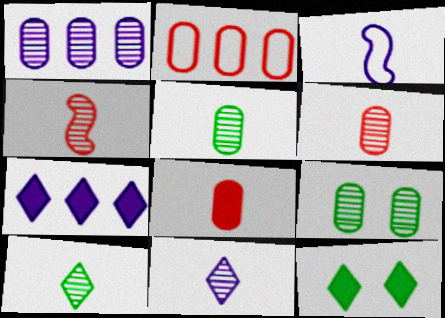[[1, 6, 9], 
[3, 8, 10], 
[4, 5, 11]]